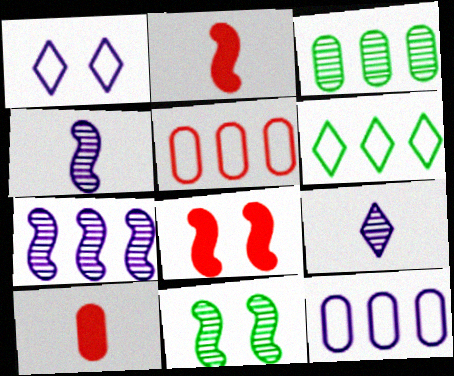[[1, 2, 3]]